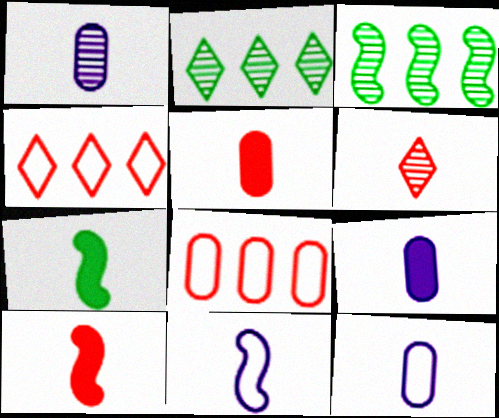[[1, 9, 12], 
[6, 7, 12]]